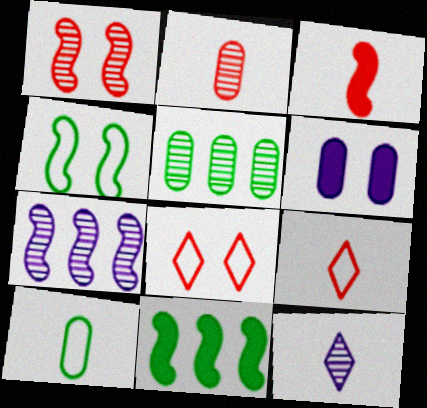[[1, 5, 12], 
[2, 3, 9], 
[3, 4, 7], 
[3, 10, 12]]